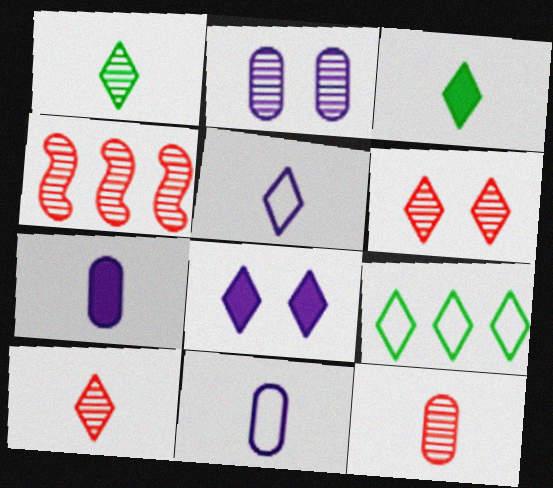[[1, 2, 4], 
[3, 5, 10], 
[4, 6, 12], 
[8, 9, 10]]